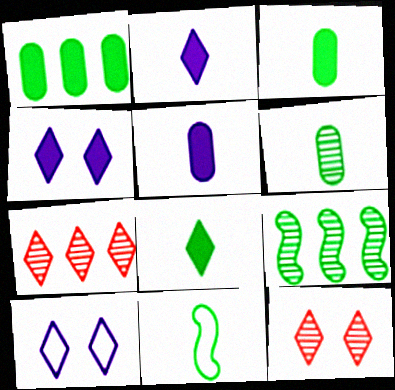[[6, 8, 11], 
[7, 8, 10]]